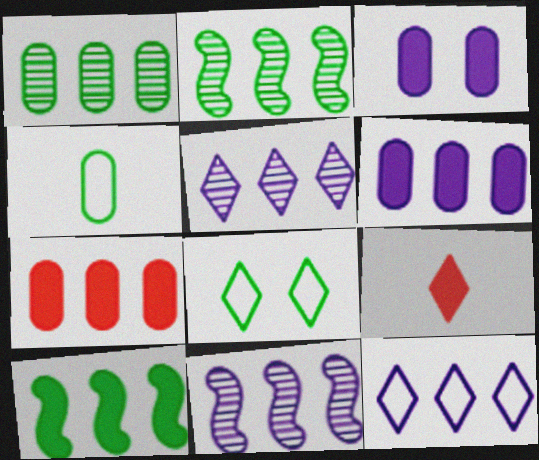[[2, 7, 12], 
[3, 9, 10], 
[5, 8, 9], 
[6, 11, 12]]